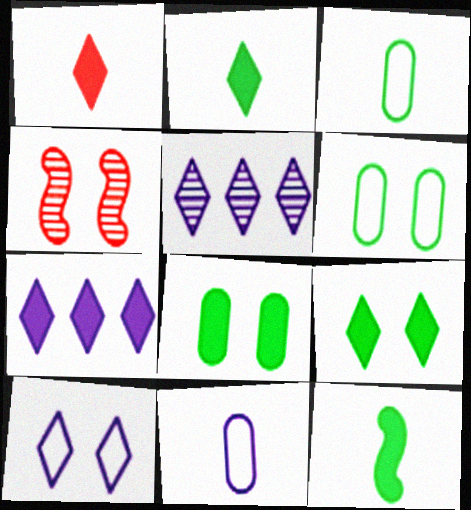[[1, 7, 9], 
[3, 4, 7], 
[4, 8, 10]]